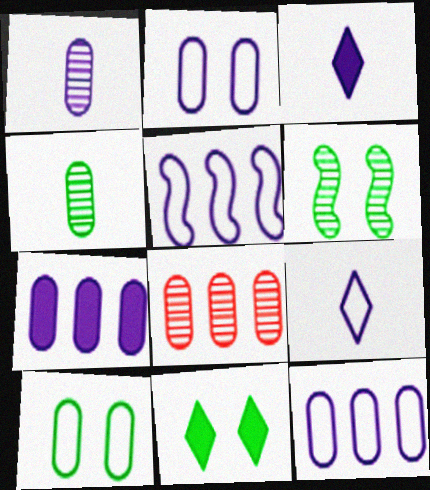[[1, 2, 7], 
[2, 5, 9], 
[6, 10, 11]]